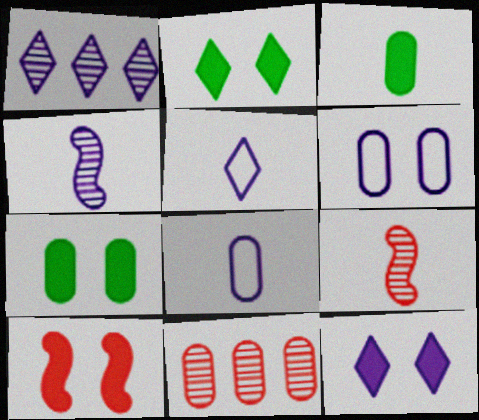[[1, 5, 12], 
[3, 5, 9], 
[3, 6, 11], 
[7, 8, 11], 
[7, 10, 12]]